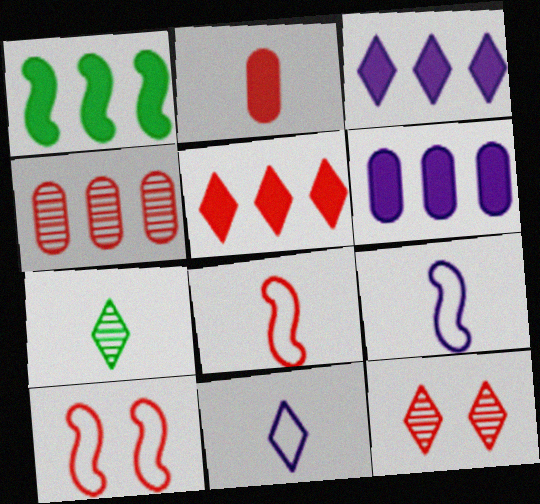[[1, 5, 6], 
[2, 7, 9], 
[6, 7, 10]]